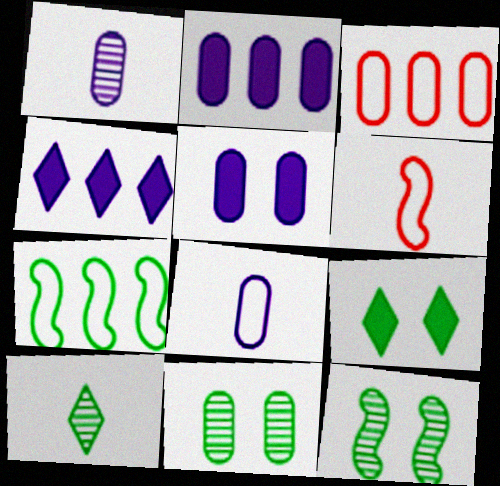[[4, 6, 11]]